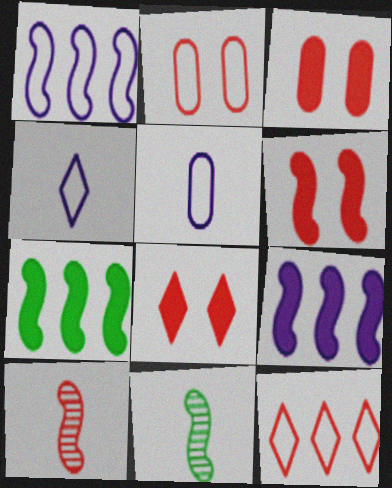[[1, 6, 11], 
[3, 6, 8], 
[3, 10, 12]]